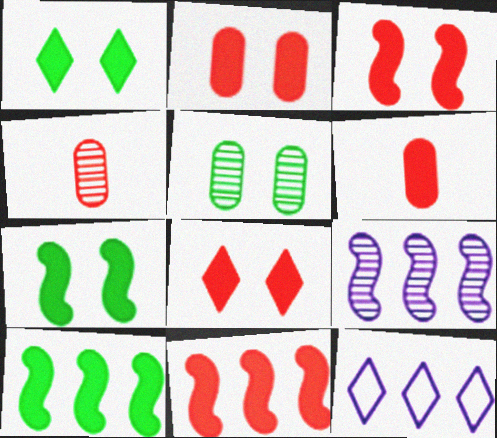[[2, 3, 8], 
[4, 7, 12], 
[6, 8, 11]]